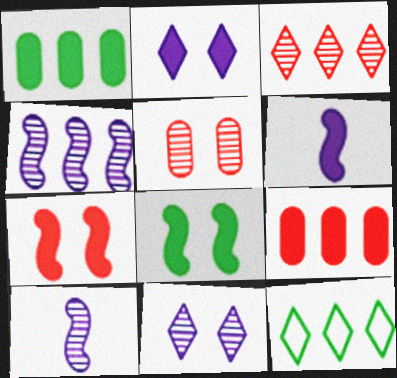[[4, 9, 12], 
[5, 6, 12]]